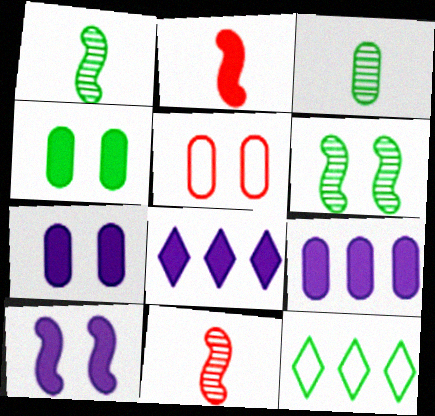[[1, 4, 12], 
[1, 5, 8], 
[2, 4, 8], 
[3, 5, 9], 
[7, 11, 12]]